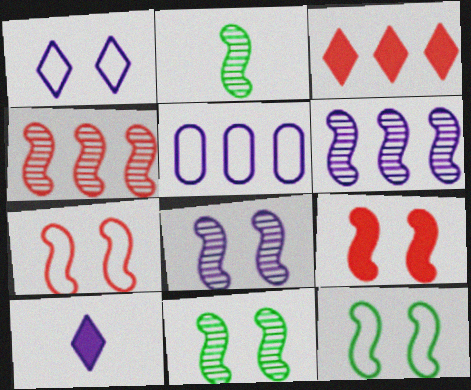[[2, 4, 8], 
[5, 8, 10], 
[8, 9, 12]]